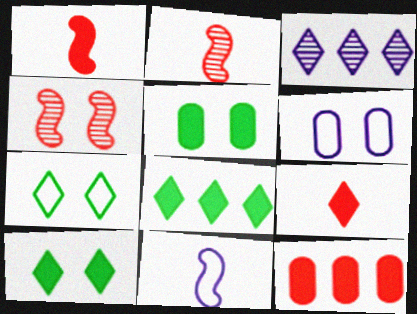[[2, 6, 8], 
[3, 7, 9], 
[4, 6, 10]]